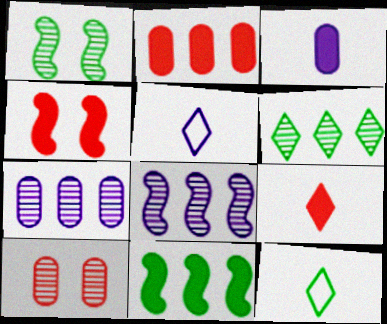[[1, 2, 5], 
[2, 4, 9], 
[4, 7, 12], 
[5, 10, 11]]